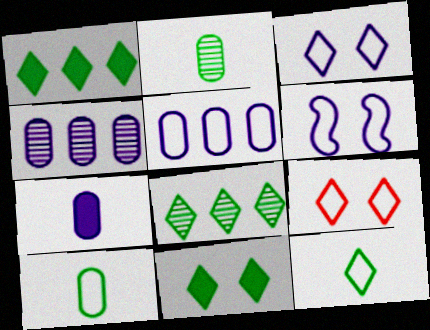[[8, 11, 12]]